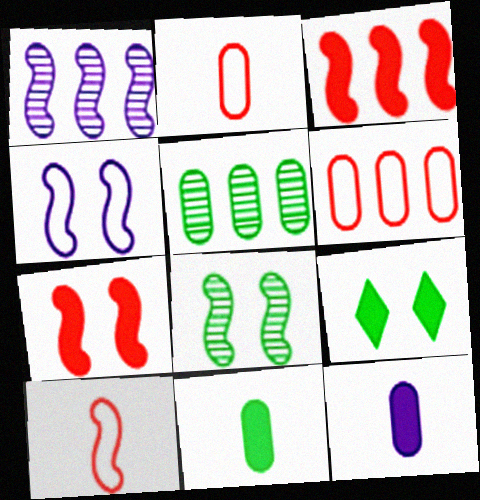[[1, 2, 9], 
[3, 9, 12], 
[4, 7, 8]]